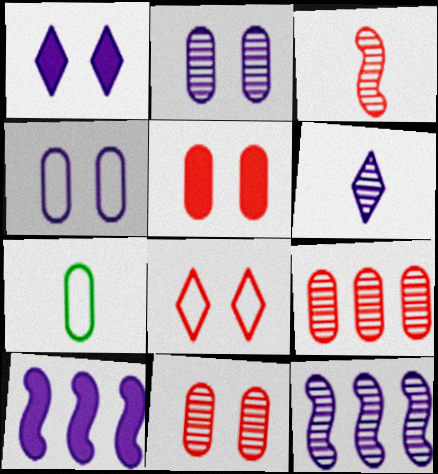[[2, 6, 12], 
[4, 6, 10]]